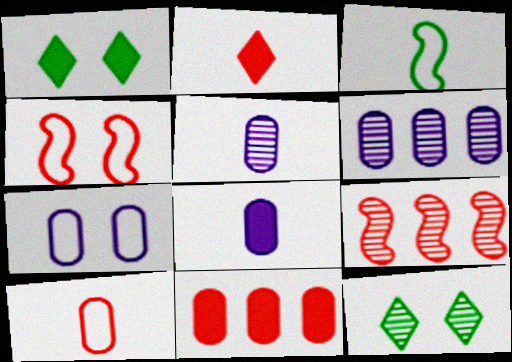[[2, 3, 5], 
[5, 9, 12], 
[6, 7, 8]]